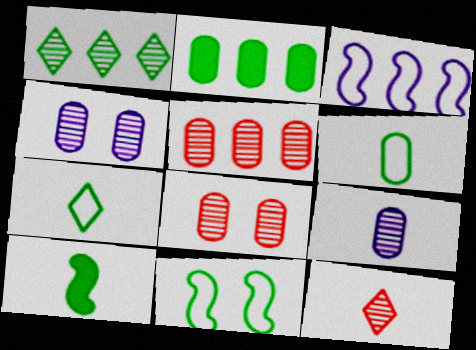[]